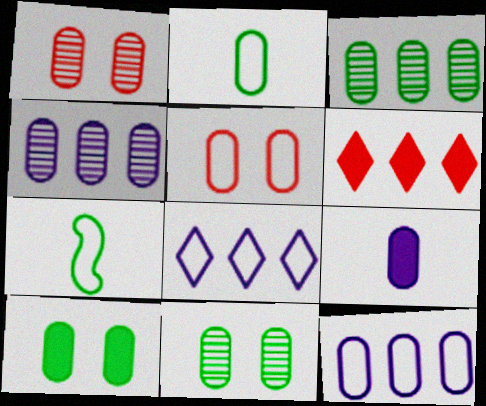[[2, 3, 10], 
[2, 5, 12], 
[3, 5, 9], 
[5, 7, 8]]